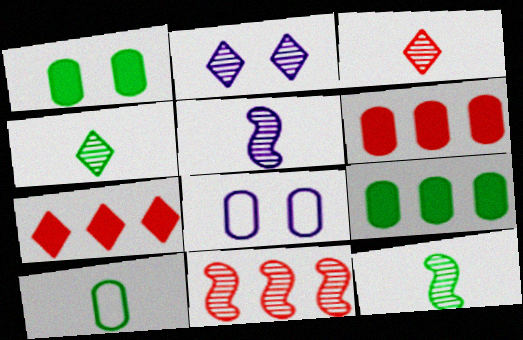[[7, 8, 12]]